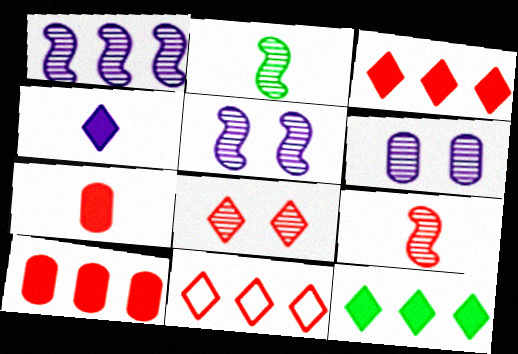[]